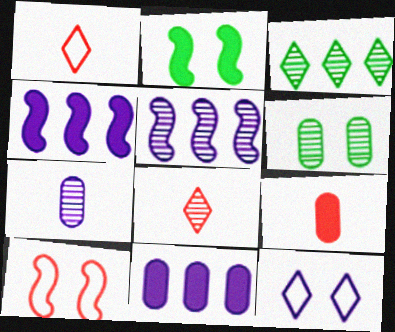[[1, 4, 6], 
[4, 7, 12], 
[5, 6, 8]]